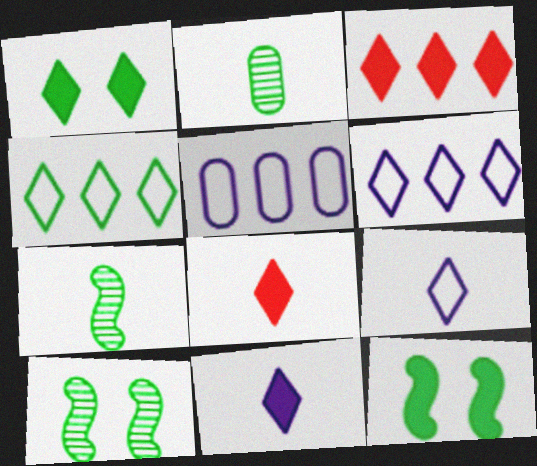[[1, 3, 11], 
[2, 4, 12], 
[5, 8, 10]]